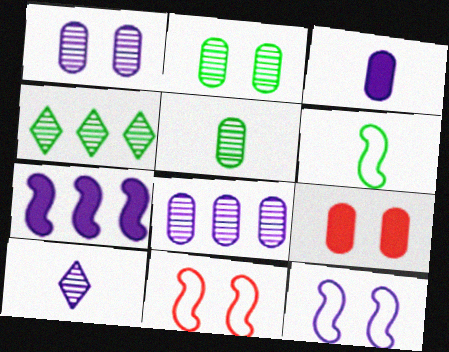[[3, 4, 11]]